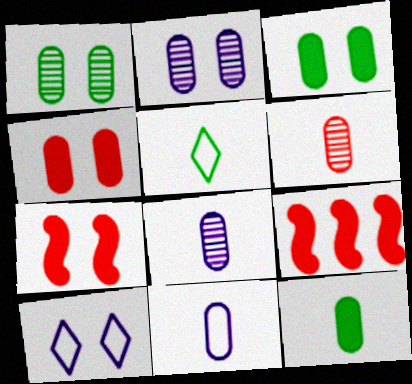[[1, 7, 10], 
[2, 5, 9], 
[6, 11, 12]]